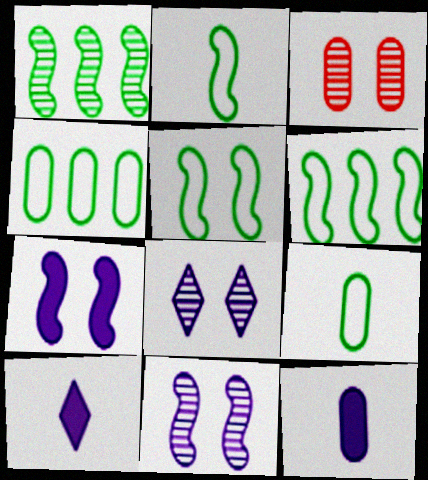[[2, 5, 6], 
[3, 4, 12], 
[3, 6, 10]]